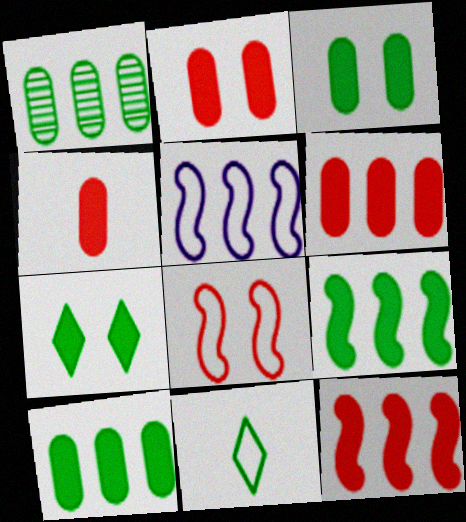[[2, 4, 6]]